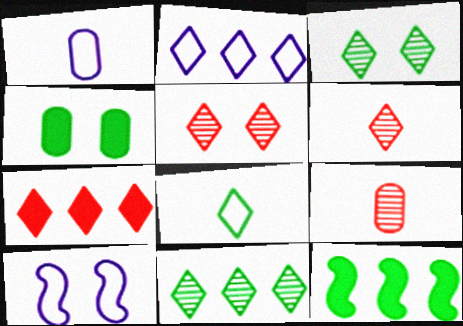[[1, 2, 10], 
[1, 5, 12], 
[2, 7, 11], 
[4, 5, 10]]